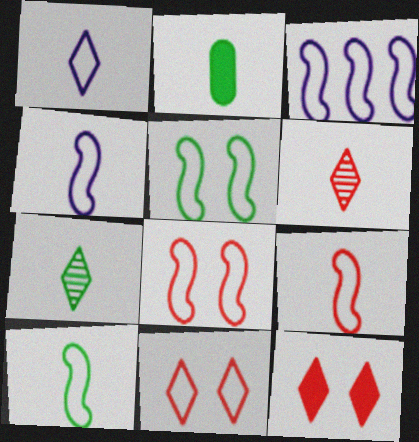[[2, 4, 6], 
[2, 7, 10], 
[3, 5, 9], 
[3, 8, 10], 
[4, 9, 10]]